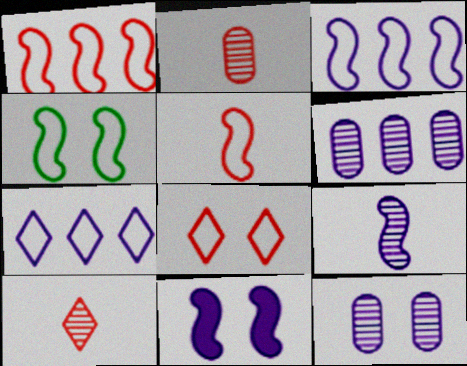[[3, 4, 5], 
[3, 9, 11]]